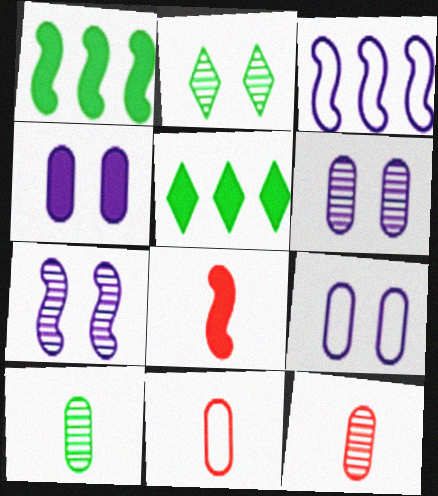[[4, 5, 8], 
[4, 6, 9], 
[5, 7, 11]]